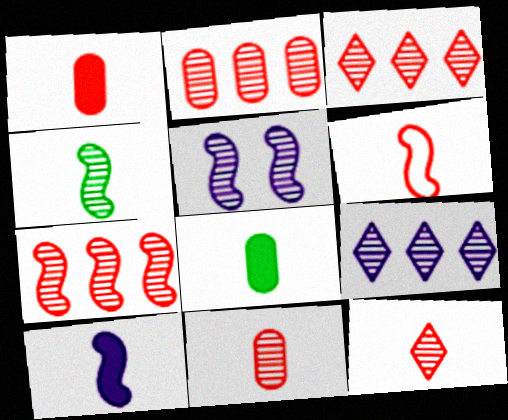[[1, 6, 12], 
[2, 3, 7], 
[4, 5, 7], 
[4, 6, 10]]